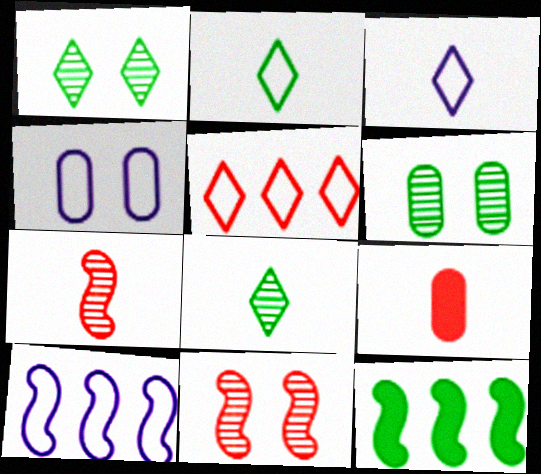[[1, 9, 10], 
[2, 6, 12], 
[3, 4, 10], 
[5, 9, 11]]